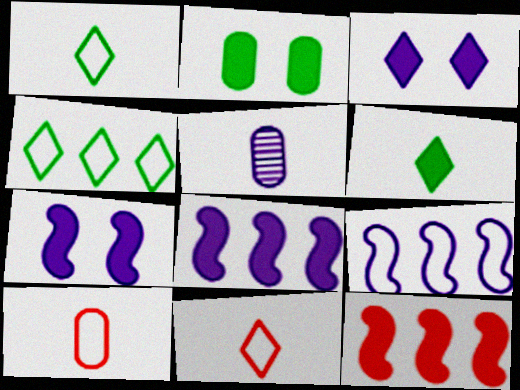[[3, 5, 9]]